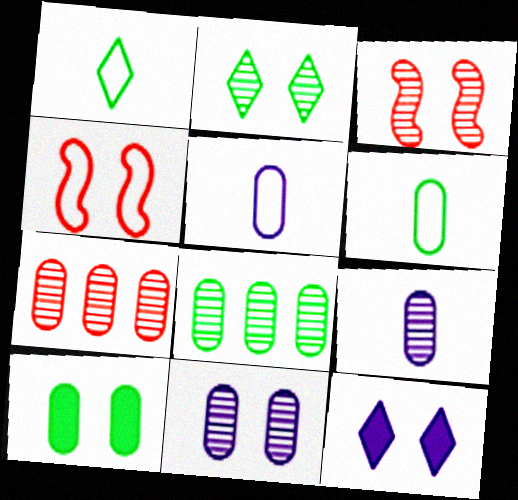[[2, 3, 11], 
[5, 7, 10], 
[6, 8, 10]]